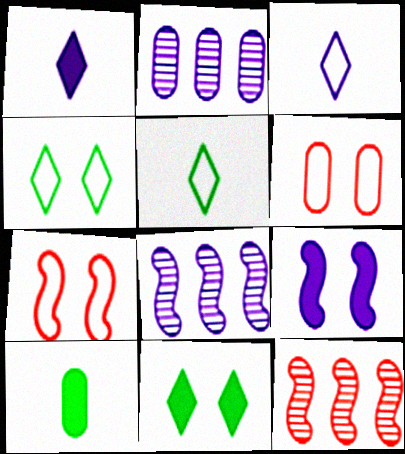[[2, 3, 9], 
[2, 6, 10]]